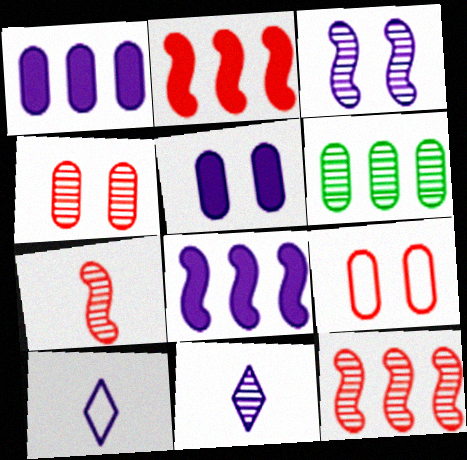[[1, 3, 10]]